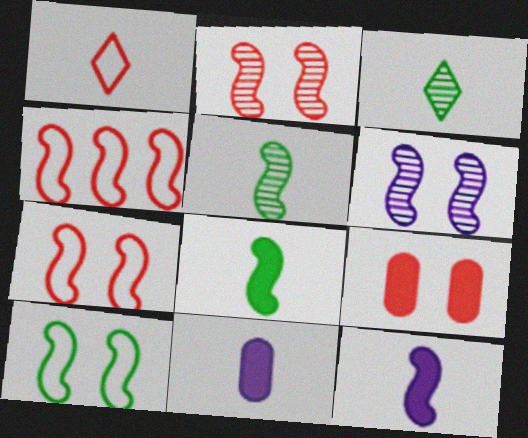[[1, 5, 11], 
[4, 6, 8]]